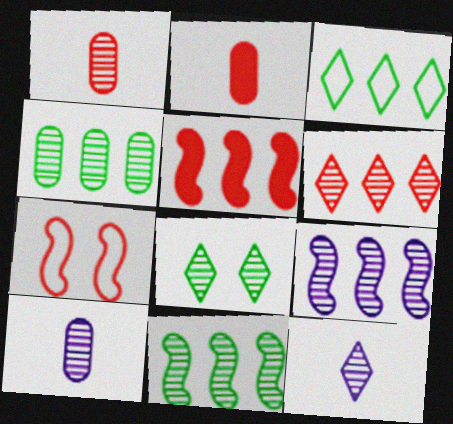[[1, 8, 9], 
[2, 6, 7], 
[4, 6, 9], 
[6, 8, 12]]